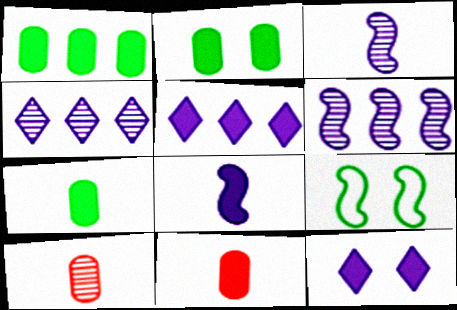[[1, 2, 7], 
[4, 9, 11], 
[5, 9, 10]]